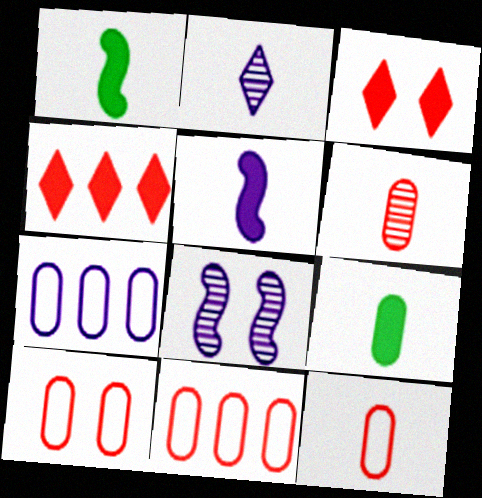[[1, 2, 12], 
[10, 11, 12]]